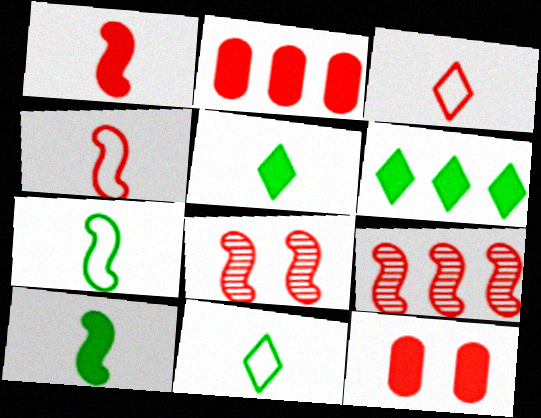[[2, 3, 8], 
[3, 9, 12]]